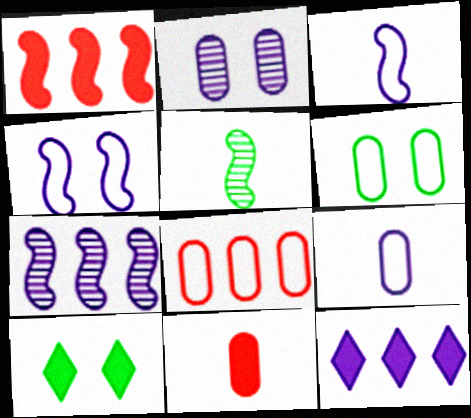[[1, 4, 5], 
[2, 3, 12], 
[6, 8, 9]]